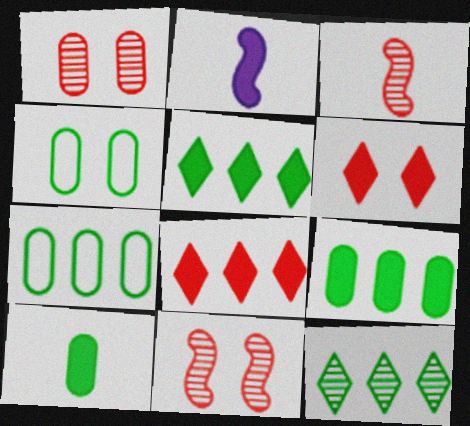[[2, 6, 9]]